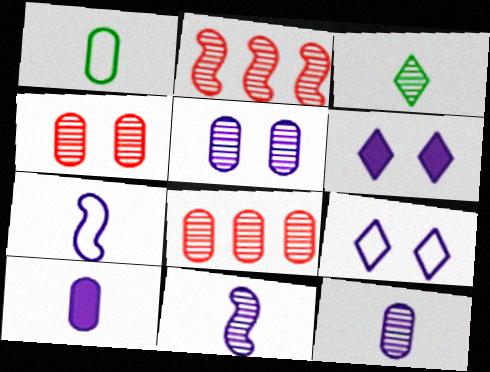[[1, 2, 6], 
[2, 3, 5]]